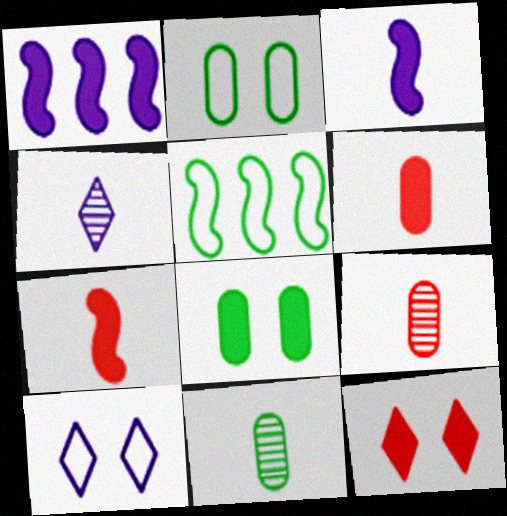[]